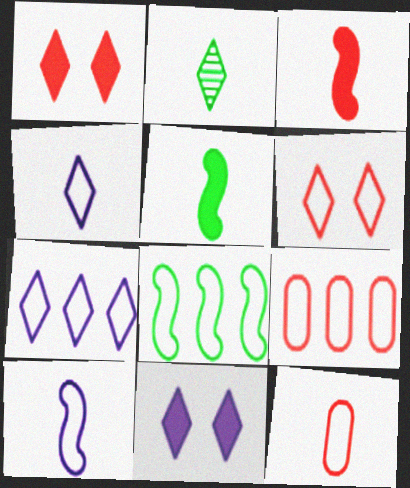[[1, 2, 7], 
[7, 8, 9]]